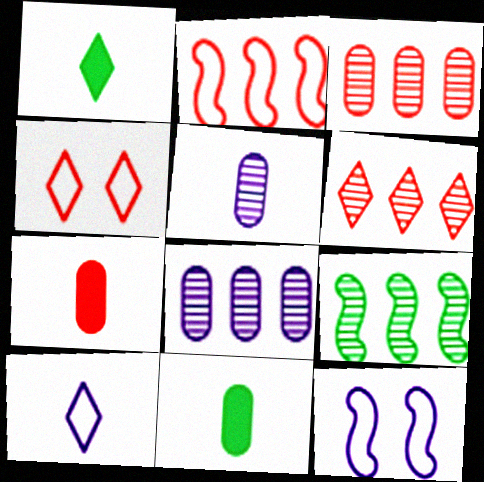[[1, 3, 12], 
[6, 8, 9], 
[6, 11, 12]]